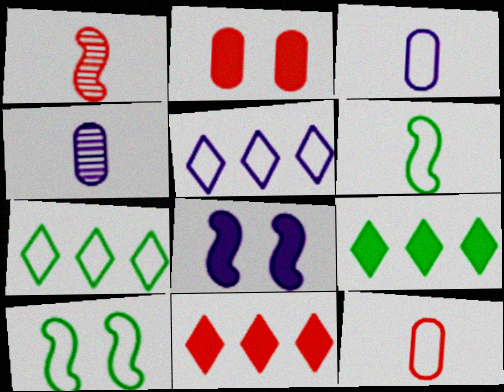[[4, 5, 8], 
[4, 10, 11], 
[5, 10, 12]]